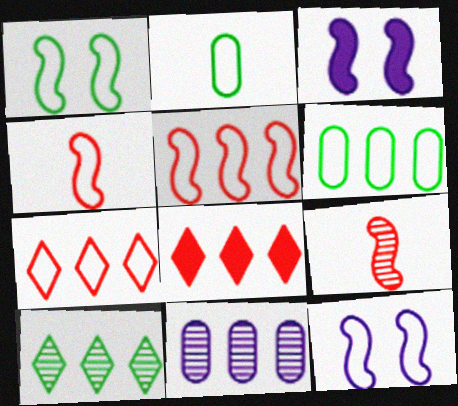[[2, 7, 12]]